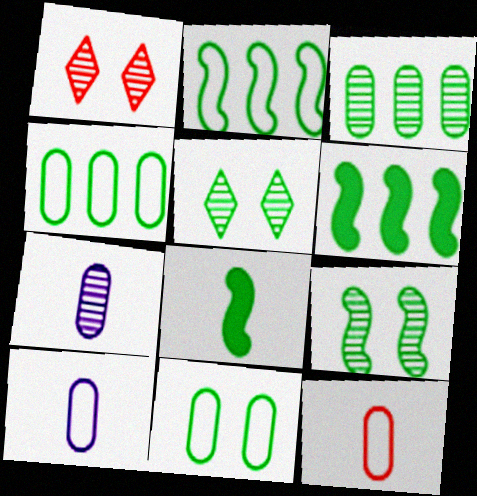[[1, 6, 10], 
[2, 8, 9], 
[4, 5, 8]]